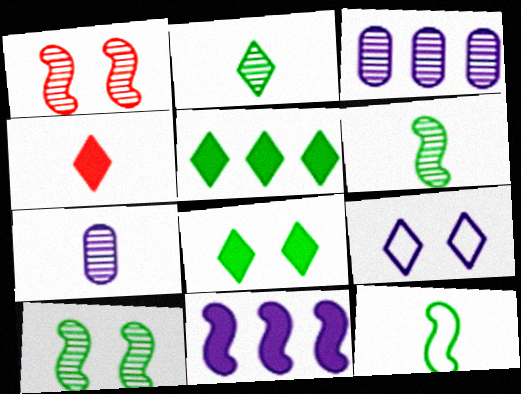[[1, 2, 3], 
[1, 11, 12], 
[4, 7, 12], 
[7, 9, 11]]